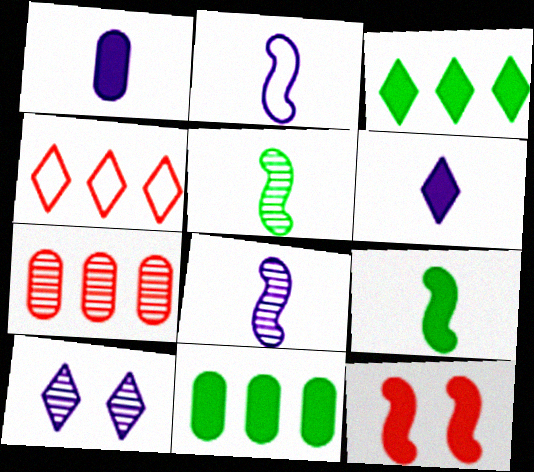[[1, 3, 12], 
[5, 7, 10], 
[6, 11, 12]]